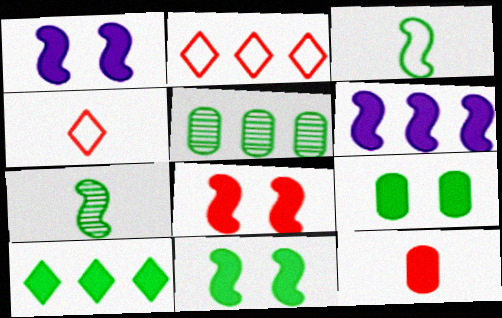[[1, 4, 5], 
[1, 8, 11], 
[1, 10, 12], 
[2, 5, 6]]